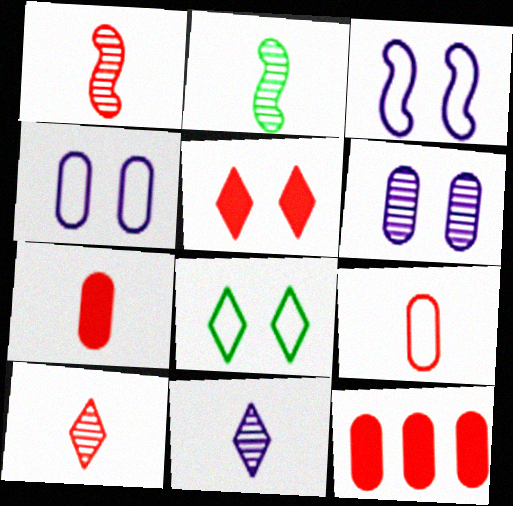[]